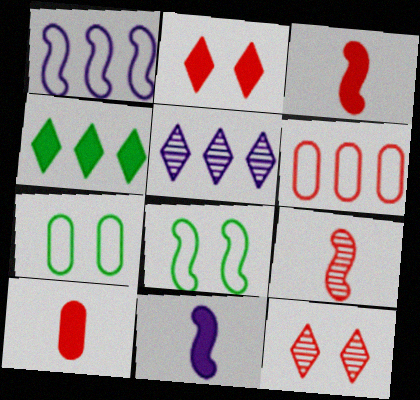[[2, 6, 9], 
[3, 5, 7], 
[3, 6, 12], 
[5, 8, 10]]